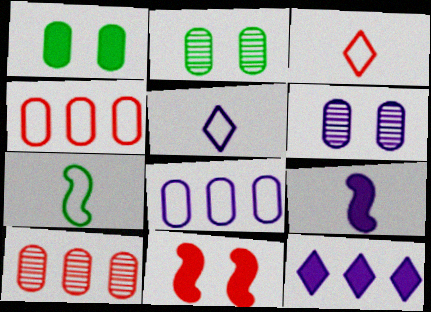[[3, 10, 11]]